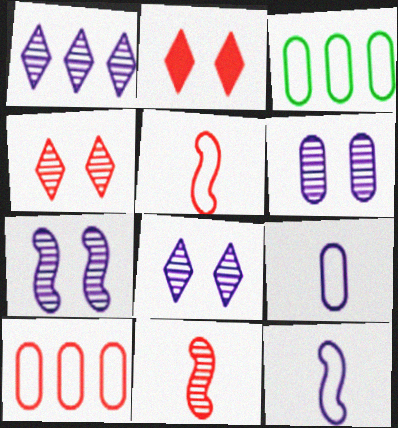[[2, 10, 11], 
[6, 7, 8]]